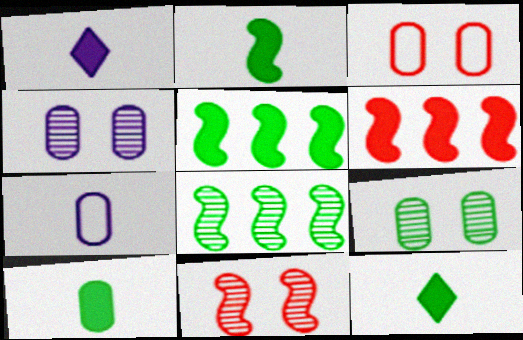[[1, 3, 8], 
[2, 10, 12]]